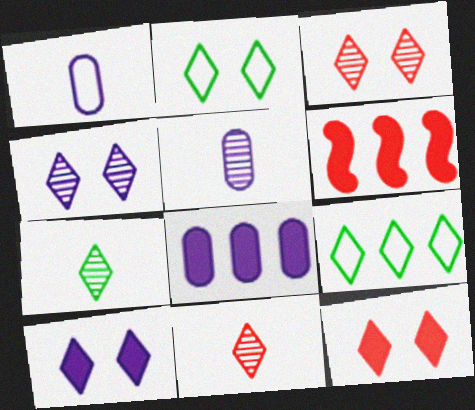[[2, 3, 10], 
[2, 4, 12], 
[2, 5, 6], 
[9, 10, 11]]